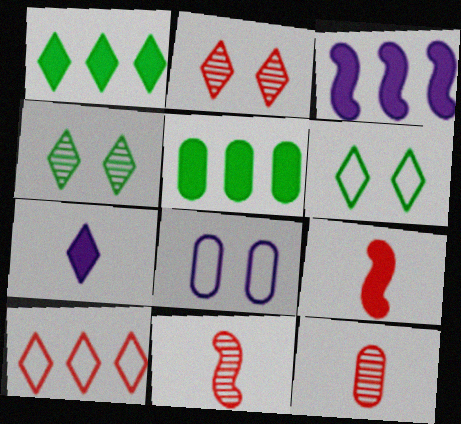[[1, 8, 11], 
[3, 6, 12], 
[4, 7, 10], 
[5, 8, 12]]